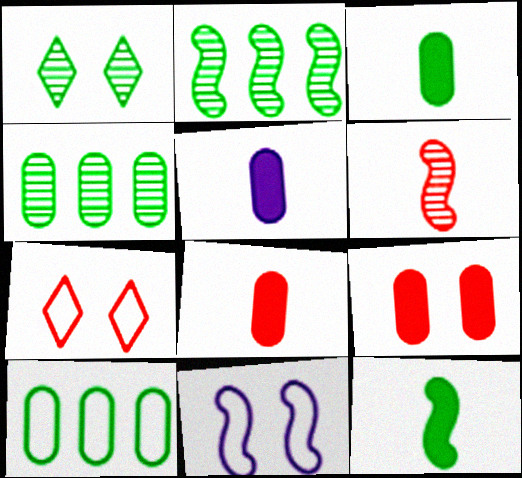[[1, 9, 11], 
[1, 10, 12], 
[2, 5, 7], 
[3, 5, 8]]